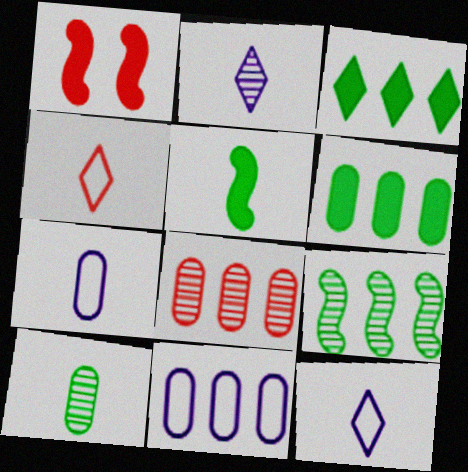[[1, 4, 8], 
[6, 8, 11]]